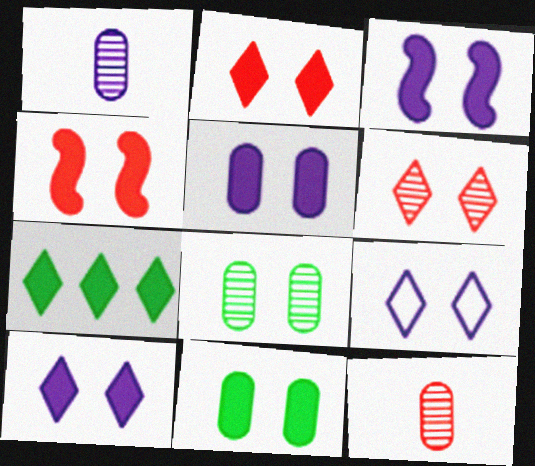[[2, 3, 11], 
[3, 5, 10], 
[4, 8, 9], 
[4, 10, 11]]